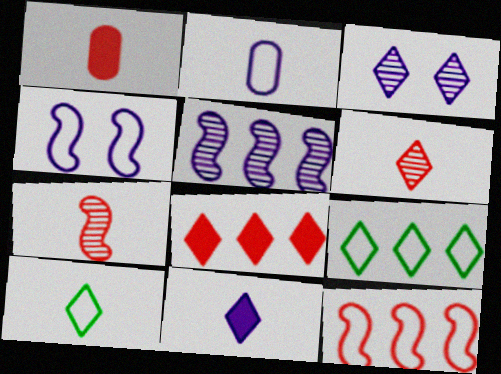[[3, 8, 10], 
[6, 10, 11]]